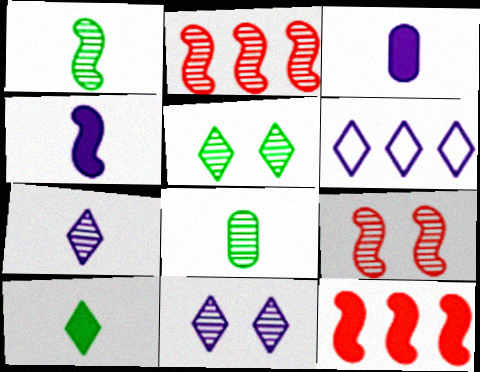[[2, 8, 11]]